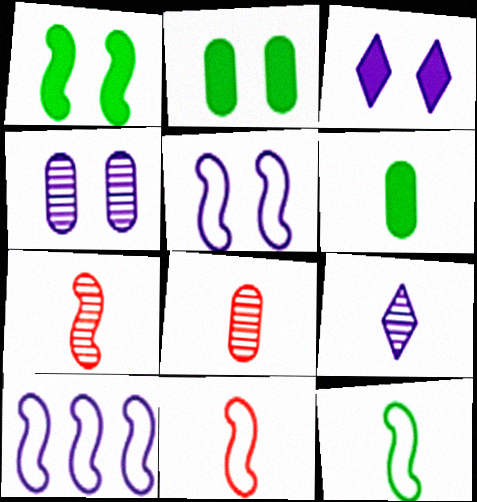[[1, 7, 10], 
[3, 4, 5], 
[6, 9, 11]]